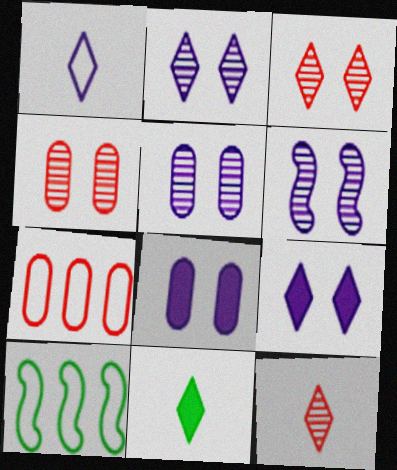[[1, 11, 12], 
[2, 5, 6], 
[6, 7, 11], 
[8, 10, 12]]